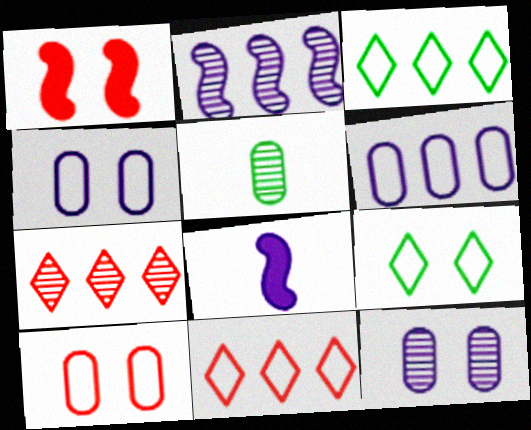[[1, 9, 12]]